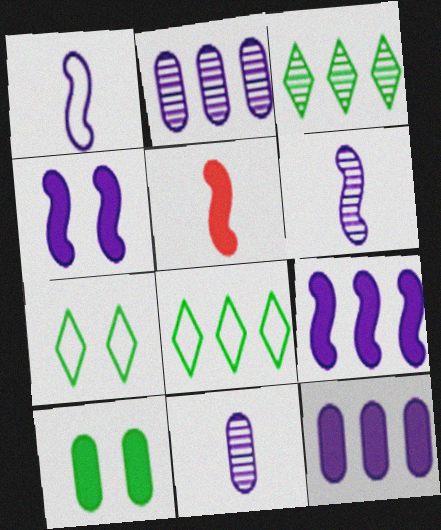[[2, 5, 7]]